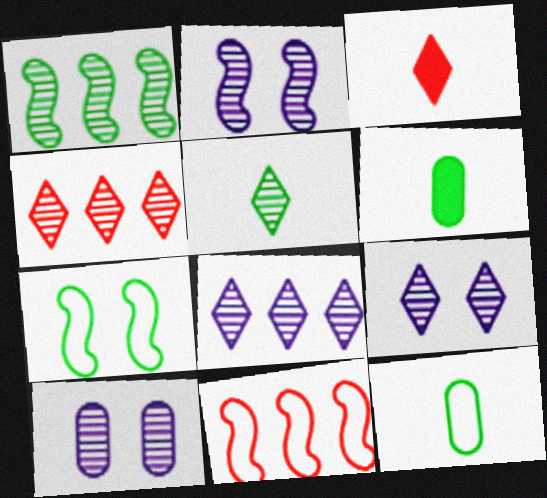[[2, 9, 10], 
[4, 5, 9], 
[6, 9, 11]]